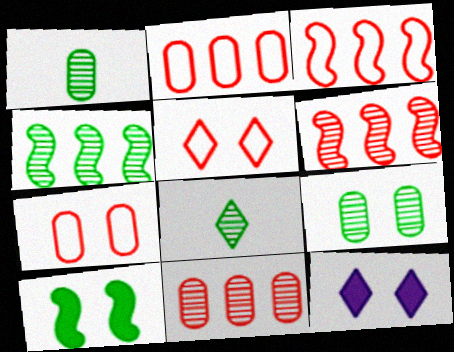[[1, 3, 12], 
[4, 8, 9]]